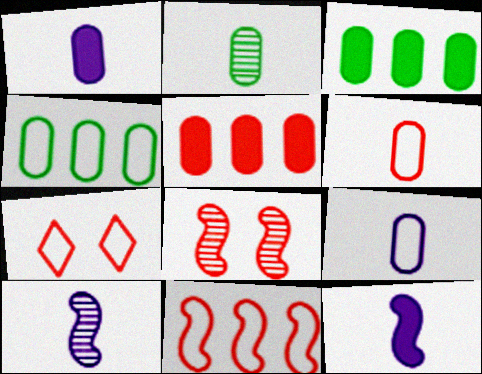[[1, 2, 6], 
[3, 7, 10], 
[6, 7, 11]]